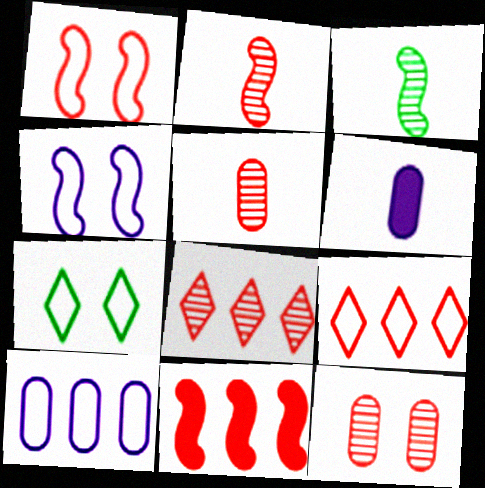[[1, 2, 11], 
[2, 8, 12], 
[3, 4, 11]]